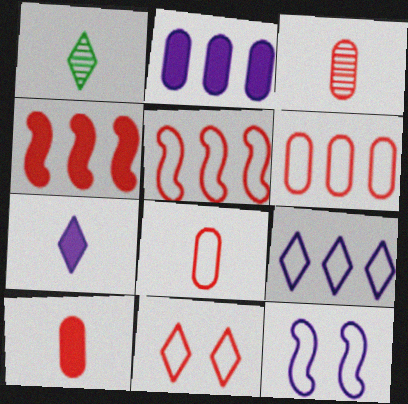[[3, 4, 11], 
[3, 8, 10], 
[5, 8, 11]]